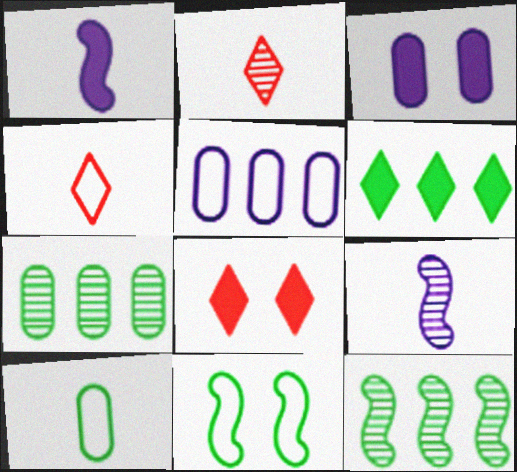[[1, 2, 10], 
[3, 4, 12], 
[4, 5, 11]]